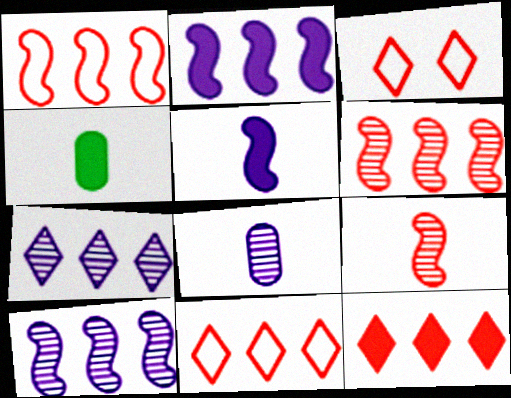[[3, 4, 10]]